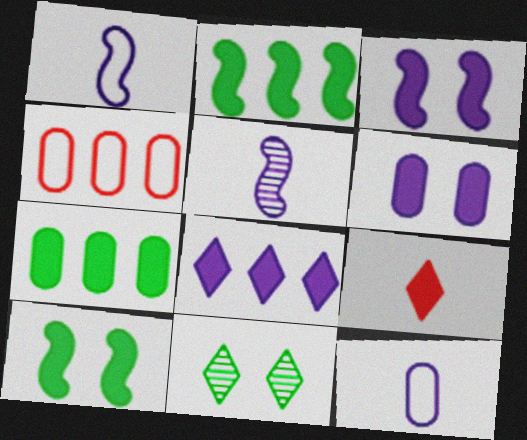[[2, 6, 9], 
[3, 7, 9]]